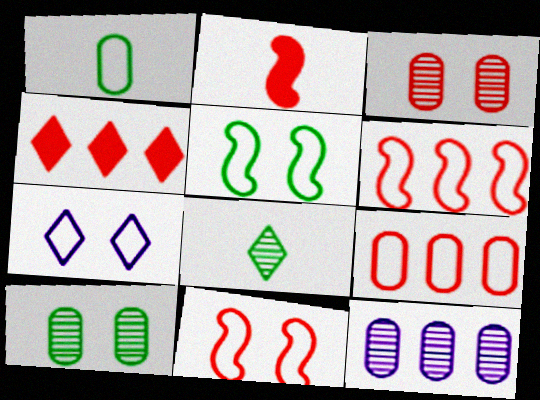[[1, 6, 7], 
[4, 7, 8]]